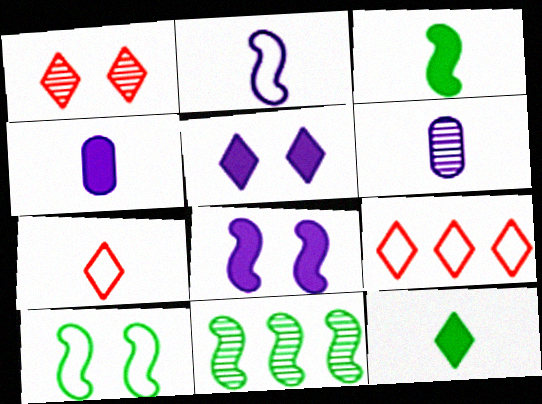[[1, 6, 11], 
[3, 6, 7], 
[3, 10, 11]]